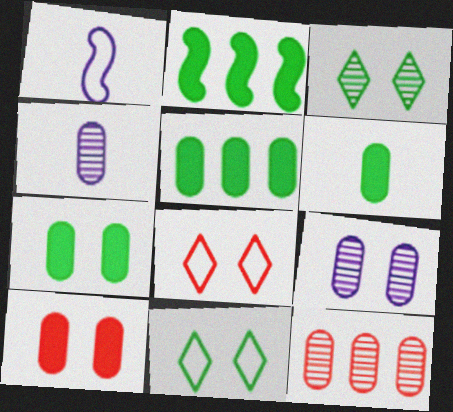[[2, 4, 8], 
[5, 6, 7]]